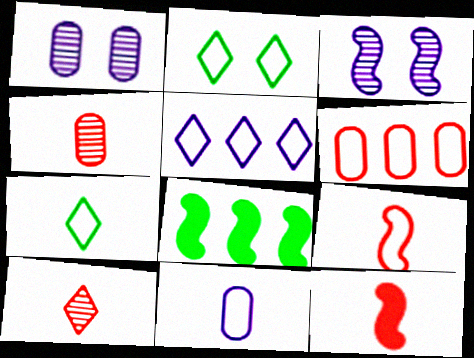[[3, 8, 9], 
[7, 9, 11]]